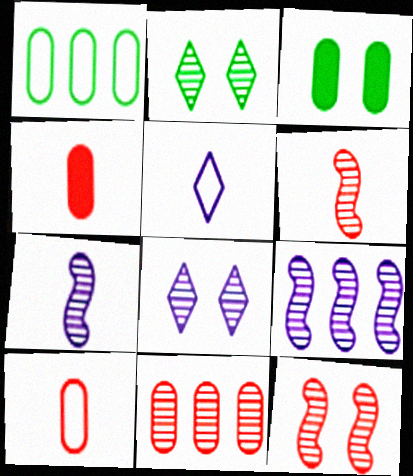[[2, 7, 11]]